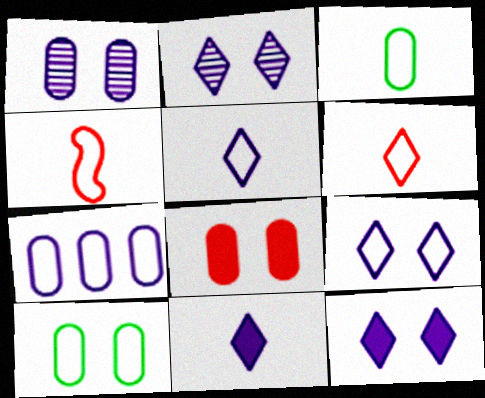[[1, 8, 10], 
[2, 9, 12], 
[3, 4, 5]]